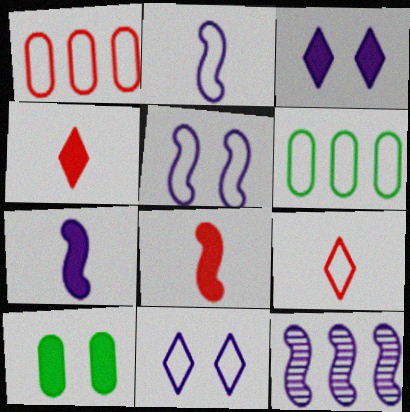[[5, 6, 9], 
[5, 7, 12], 
[9, 10, 12]]